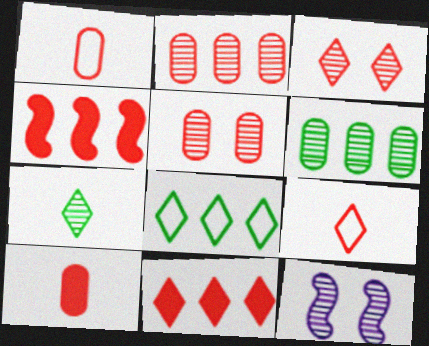[[1, 3, 4], 
[2, 7, 12], 
[3, 9, 11], 
[4, 5, 9], 
[8, 10, 12]]